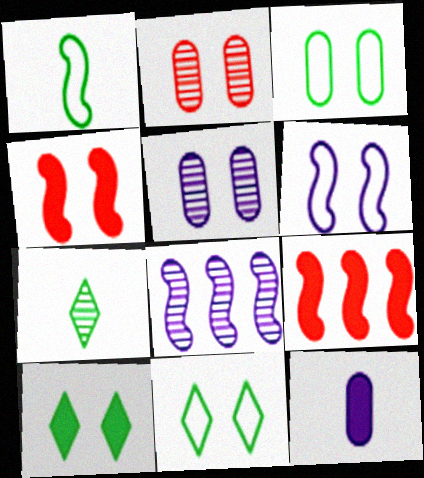[[1, 4, 8], 
[2, 6, 10], 
[2, 7, 8], 
[4, 5, 11], 
[9, 10, 12]]